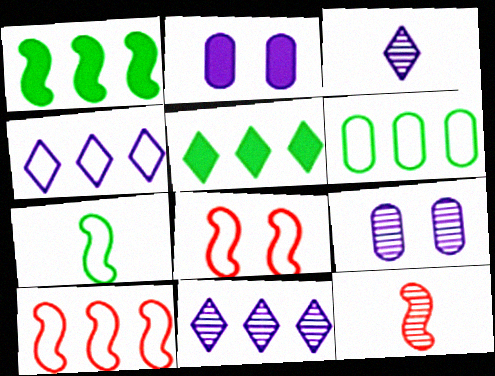[[4, 6, 10]]